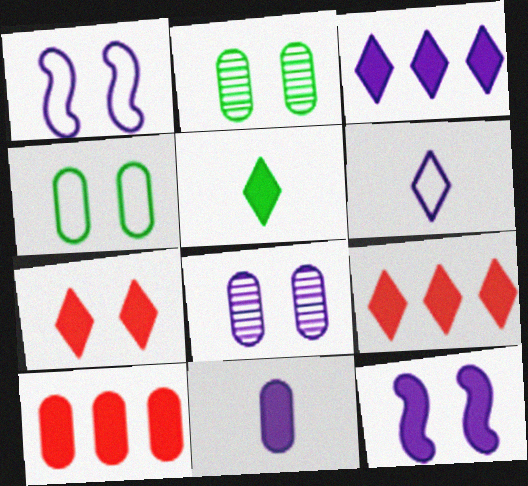[[1, 2, 7], 
[3, 5, 7], 
[3, 11, 12], 
[5, 10, 12]]